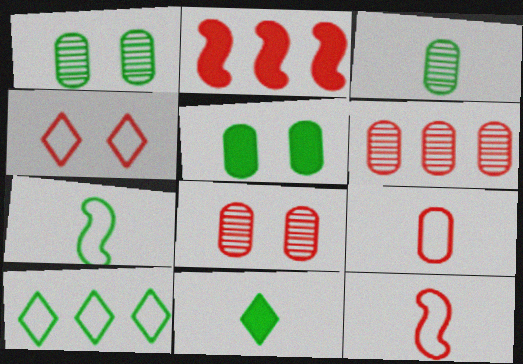[[3, 7, 11]]